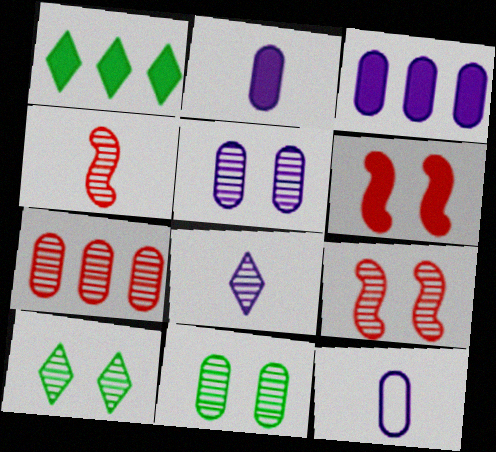[[1, 2, 6], 
[1, 9, 12], 
[3, 5, 12], 
[5, 9, 10]]